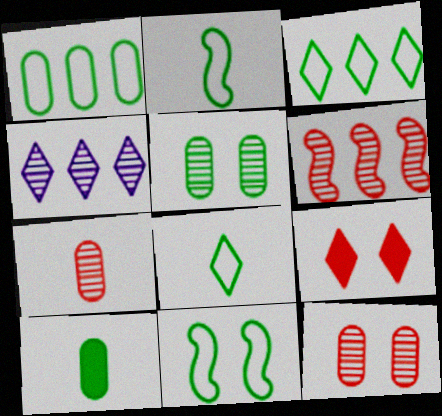[[1, 5, 10], 
[1, 8, 11], 
[4, 8, 9]]